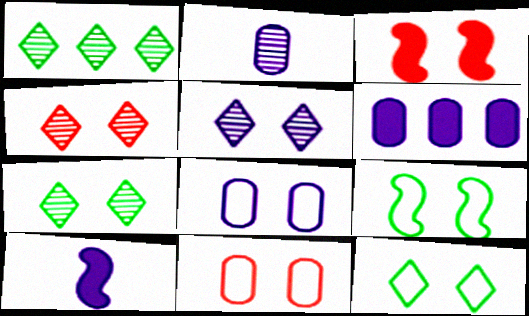[[1, 10, 11], 
[2, 6, 8], 
[3, 4, 11], 
[3, 7, 8], 
[4, 5, 7]]